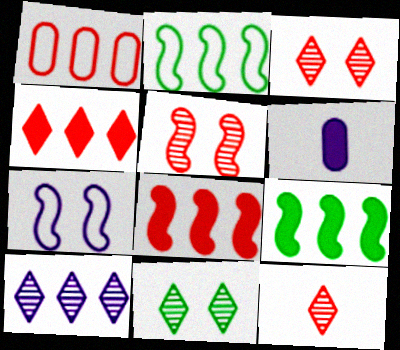[[1, 9, 10], 
[2, 3, 6], 
[6, 7, 10], 
[10, 11, 12]]